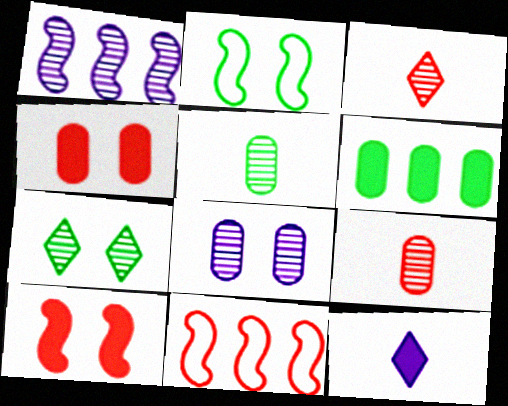[[1, 7, 9], 
[3, 4, 11], 
[6, 10, 12]]